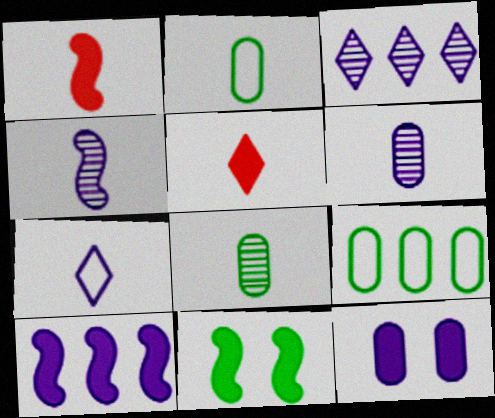[[1, 7, 8], 
[1, 10, 11], 
[2, 4, 5]]